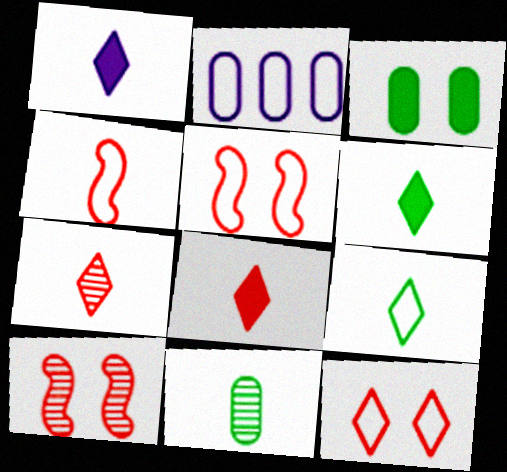[[1, 4, 11], 
[1, 6, 8], 
[1, 7, 9], 
[2, 5, 9], 
[2, 6, 10]]